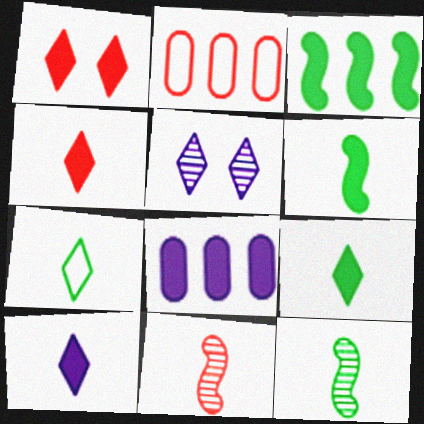[[1, 2, 11], 
[1, 6, 8], 
[2, 5, 6], 
[4, 9, 10]]